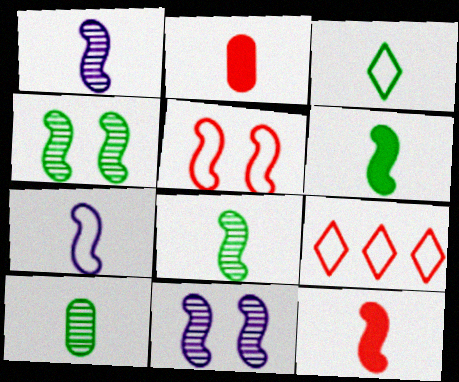[[1, 2, 3], 
[3, 6, 10], 
[7, 8, 12]]